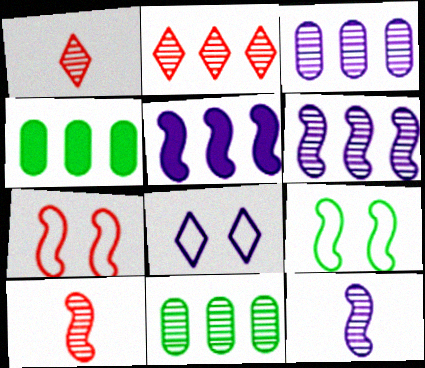[[2, 6, 11], 
[4, 8, 10], 
[5, 9, 10]]